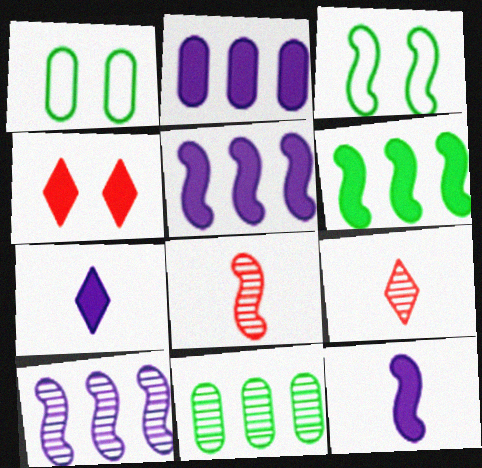[[1, 5, 9], 
[2, 3, 9], 
[3, 5, 8]]